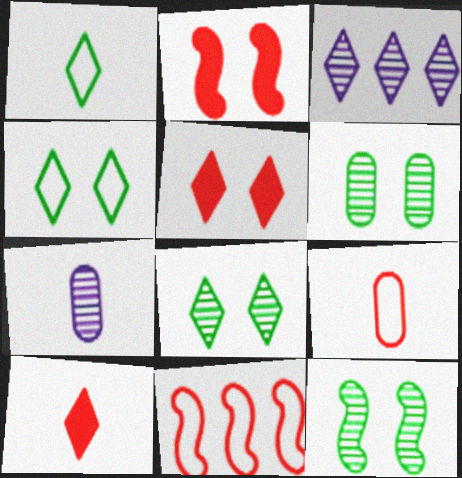[[1, 3, 5], 
[3, 4, 10], 
[6, 8, 12]]